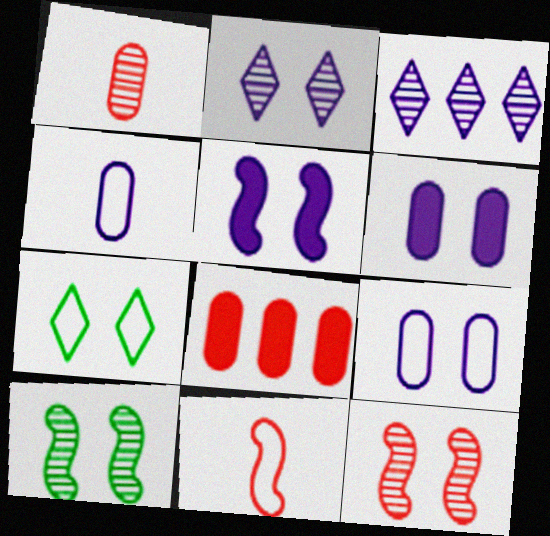[[1, 3, 10], 
[2, 5, 9], 
[3, 4, 5], 
[6, 7, 12]]